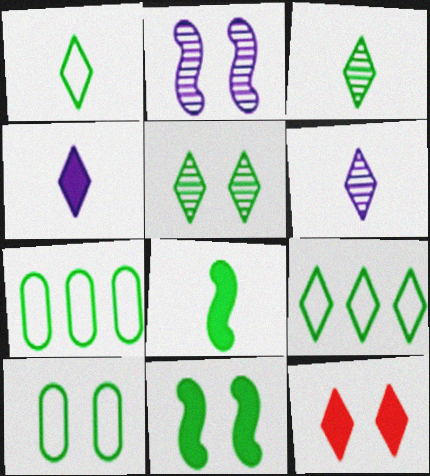[[2, 10, 12], 
[3, 7, 11], 
[5, 7, 8], 
[5, 10, 11], 
[6, 9, 12]]